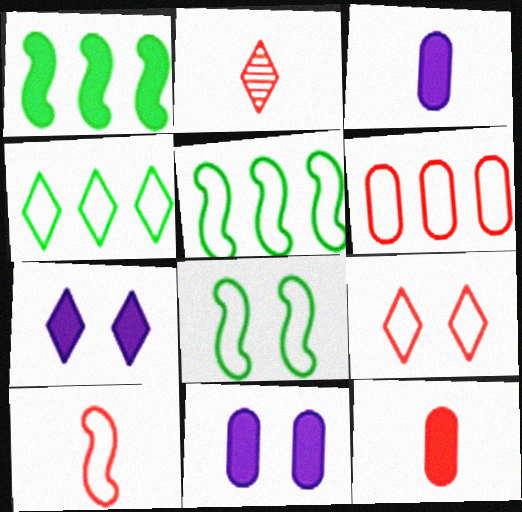[[1, 7, 12], 
[2, 4, 7], 
[2, 5, 11], 
[2, 10, 12], 
[6, 9, 10]]